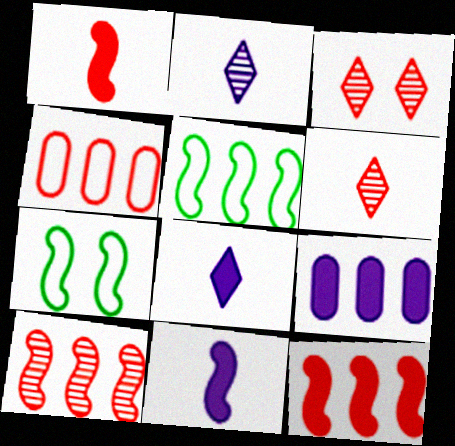[[1, 3, 4], 
[6, 7, 9], 
[7, 10, 11]]